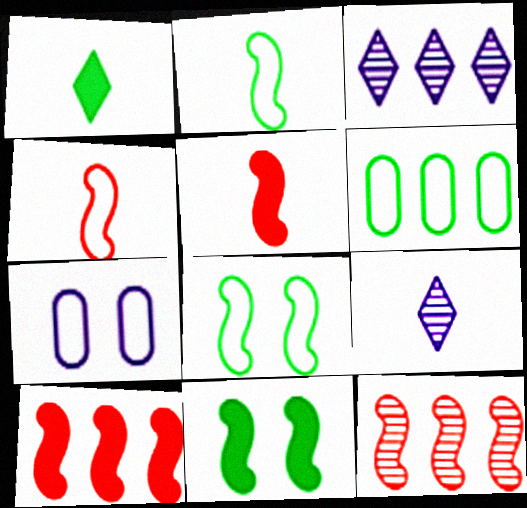[[1, 7, 12], 
[3, 6, 10]]